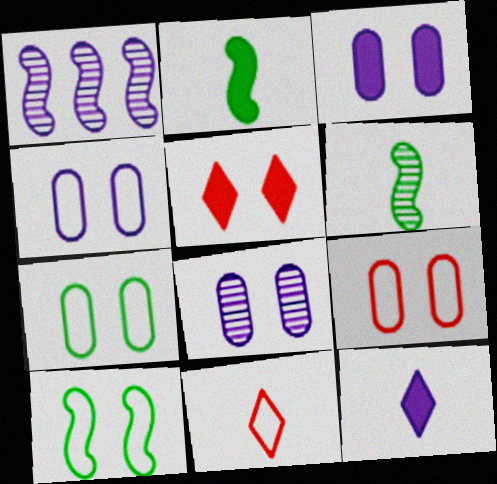[[1, 4, 12], 
[3, 4, 8], 
[4, 7, 9], 
[5, 8, 10]]